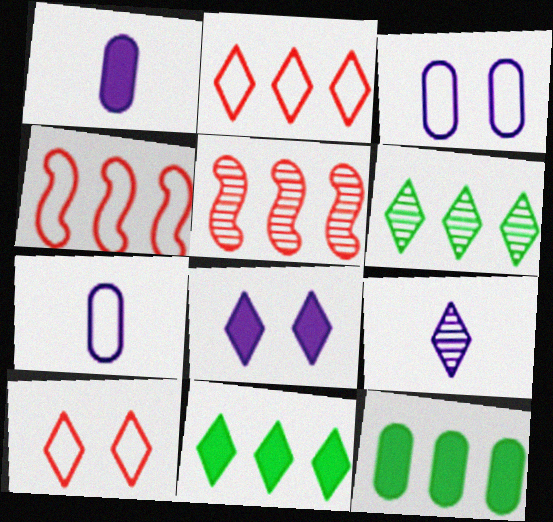[[9, 10, 11]]